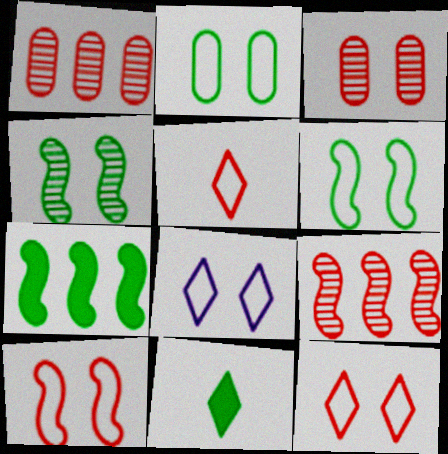[[2, 8, 10]]